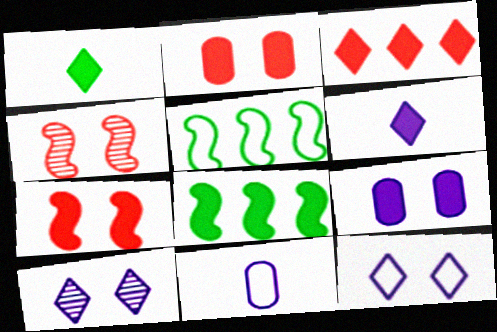[[2, 6, 8]]